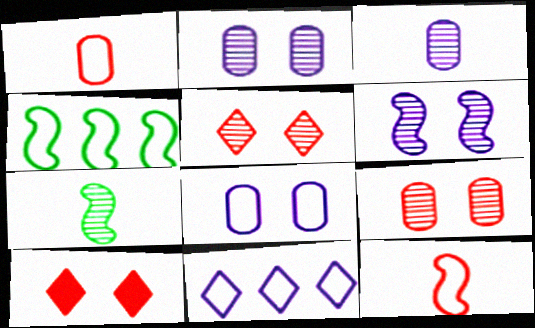[[3, 4, 10]]